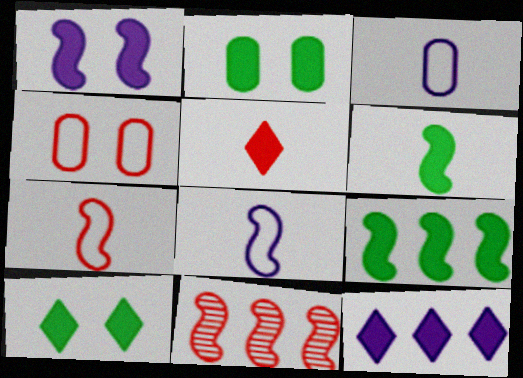[[3, 10, 11], 
[4, 5, 11], 
[5, 10, 12]]